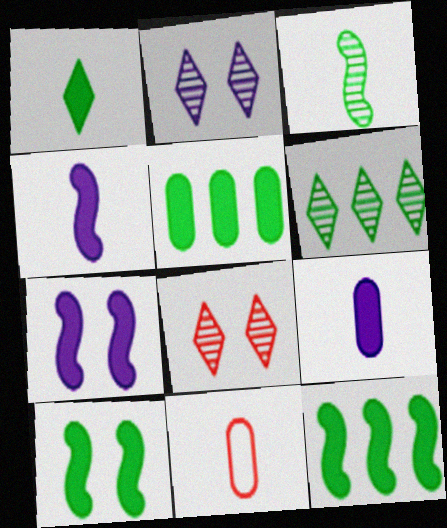[[1, 5, 10], 
[2, 11, 12], 
[6, 7, 11]]